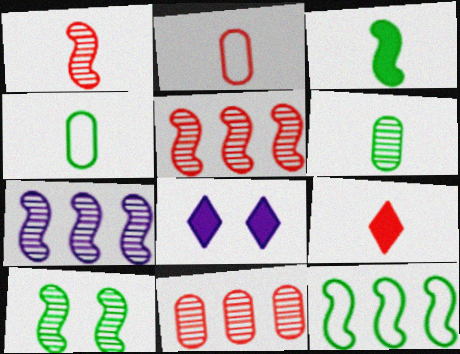[[1, 2, 9], 
[1, 7, 10], 
[3, 10, 12], 
[4, 5, 8]]